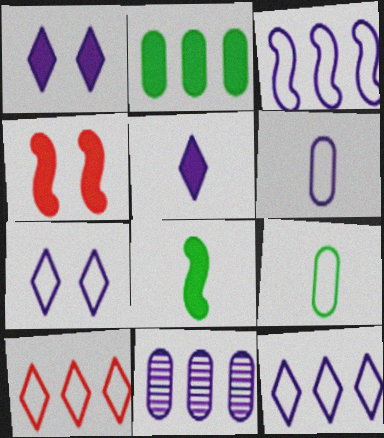[[2, 4, 5], 
[3, 6, 7]]